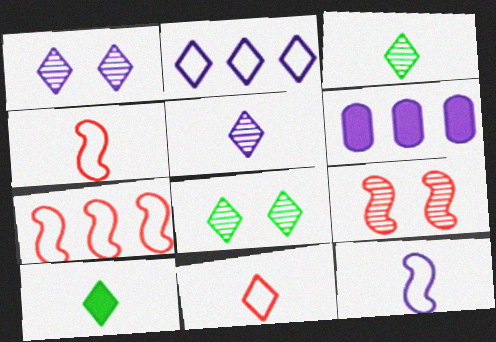[[1, 6, 12], 
[4, 6, 8], 
[5, 10, 11]]